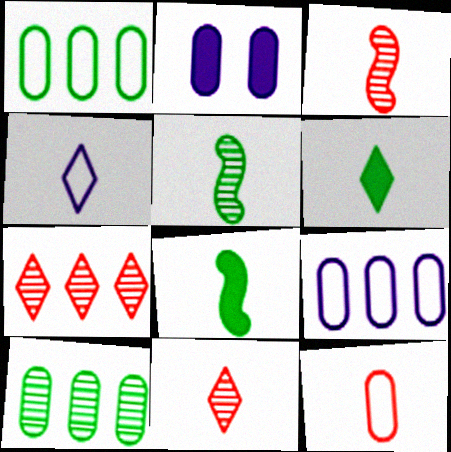[[2, 10, 12], 
[4, 6, 11]]